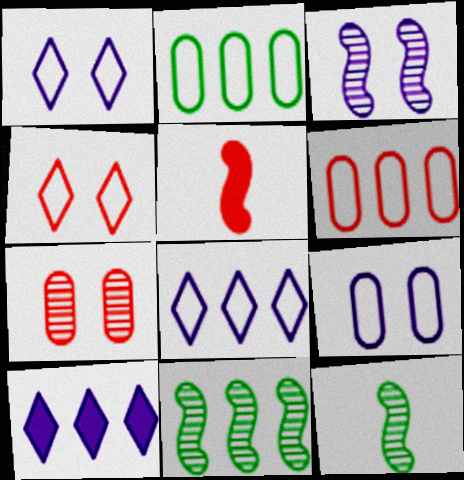[[6, 10, 11]]